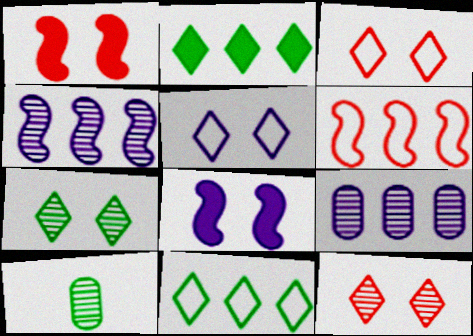[[2, 6, 9], 
[4, 10, 12]]